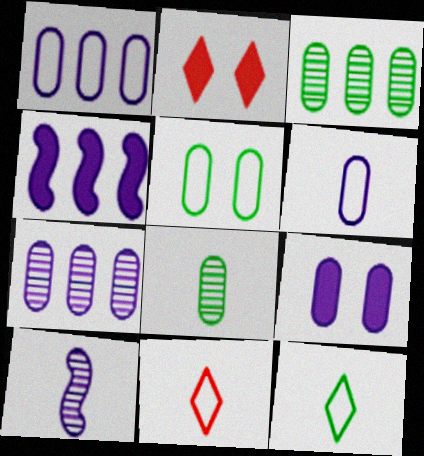[[6, 7, 9]]